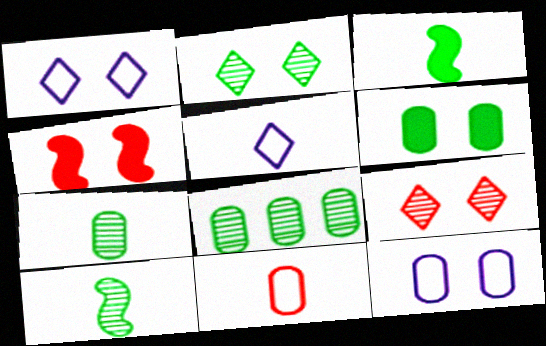[[2, 4, 12], 
[2, 8, 10], 
[4, 5, 8]]